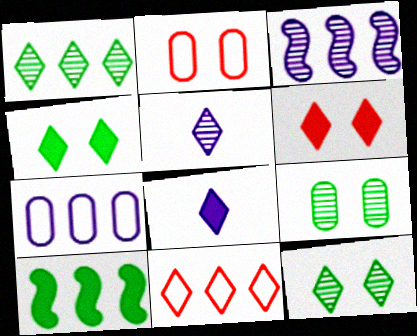[[2, 5, 10], 
[4, 5, 11], 
[8, 11, 12]]